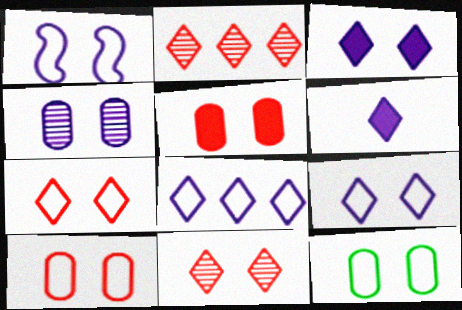[[1, 3, 4], 
[1, 7, 12], 
[4, 5, 12]]